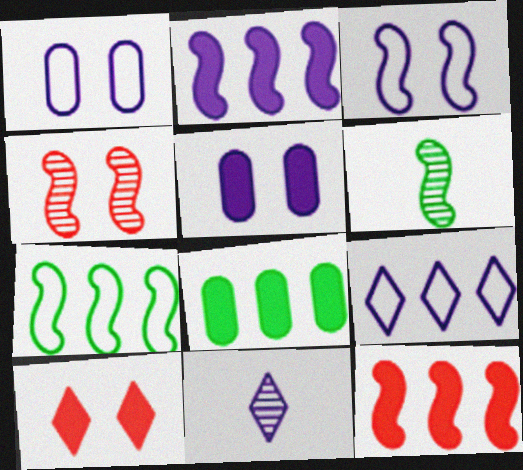[[1, 2, 11], 
[3, 6, 12]]